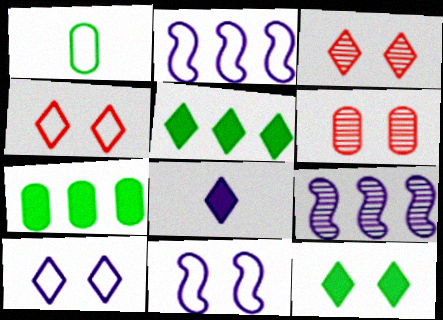[[1, 2, 4], 
[3, 10, 12], 
[6, 11, 12]]